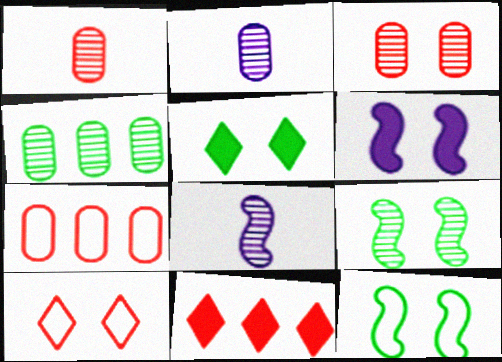[[2, 3, 4], 
[2, 11, 12], 
[5, 7, 8]]